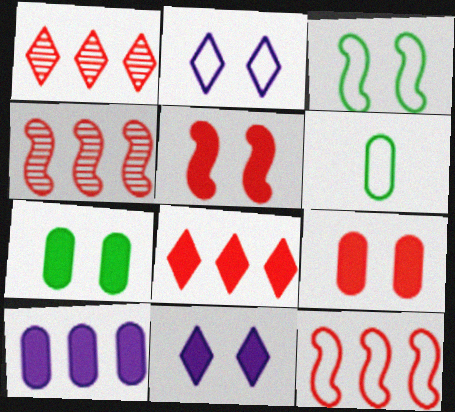[[2, 6, 12], 
[4, 6, 11], 
[5, 7, 11]]